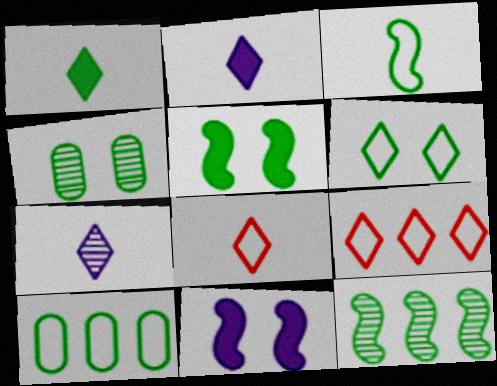[[1, 7, 8], 
[3, 5, 12], 
[3, 6, 10], 
[4, 5, 6]]